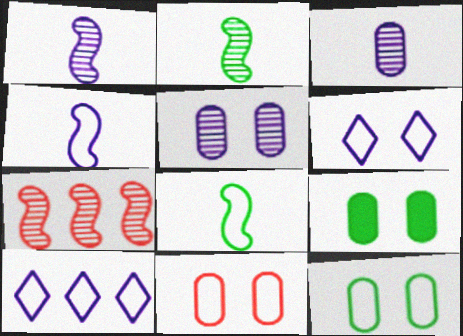[[5, 9, 11], 
[8, 10, 11]]